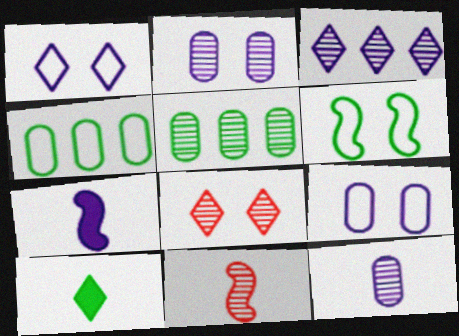[[3, 7, 9], 
[4, 7, 8], 
[5, 6, 10]]